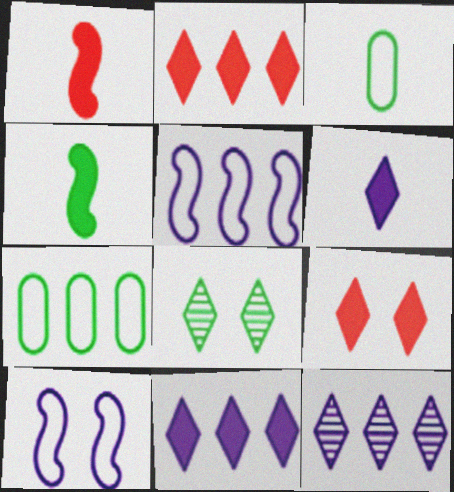[[4, 7, 8]]